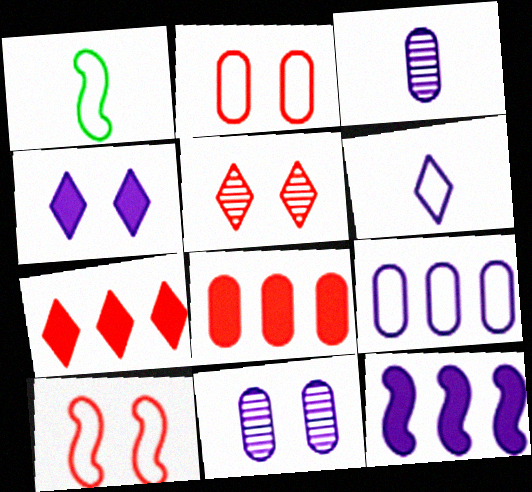[[1, 7, 11], 
[6, 11, 12]]